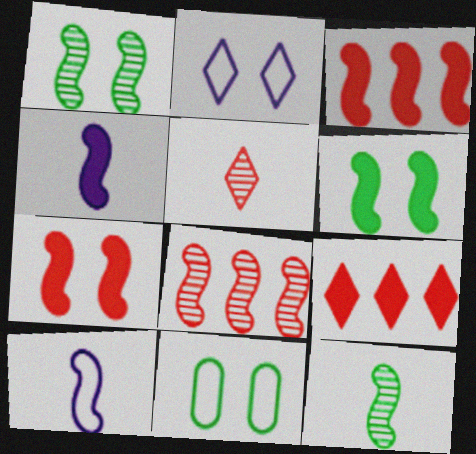[[1, 3, 10], 
[3, 4, 6], 
[6, 8, 10]]